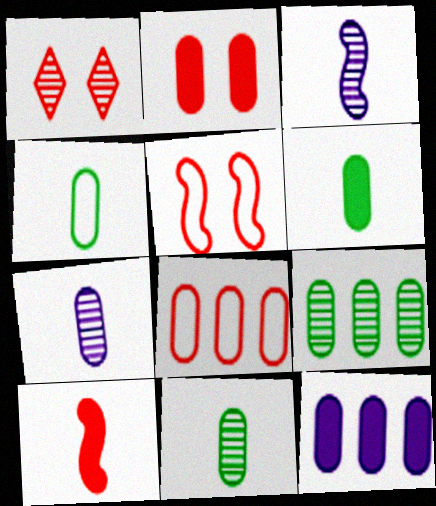[[1, 2, 5], 
[1, 3, 9], 
[1, 8, 10], 
[2, 6, 12], 
[4, 6, 11], 
[8, 9, 12]]